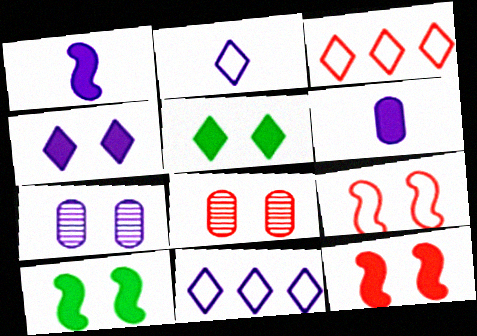[[1, 7, 11], 
[5, 7, 9]]